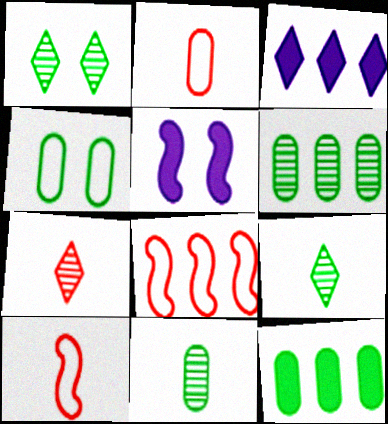[[3, 6, 8], 
[4, 11, 12]]